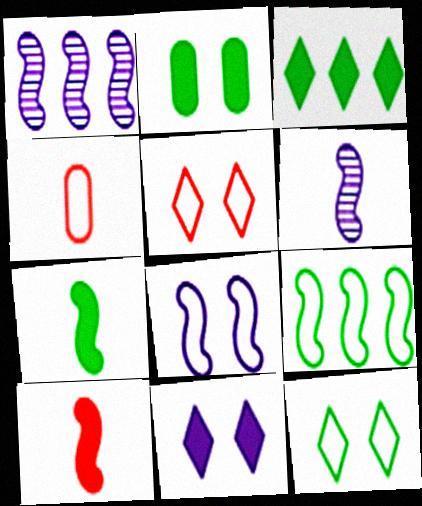[[2, 3, 7]]